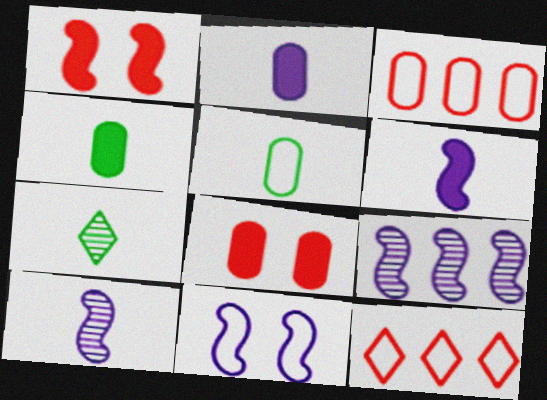[[5, 11, 12], 
[6, 9, 11]]